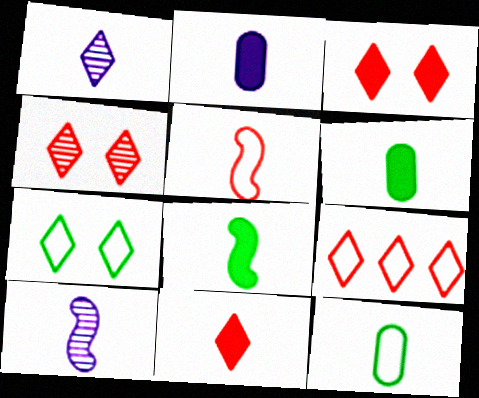[[1, 5, 6], 
[2, 8, 11], 
[4, 9, 11], 
[5, 8, 10], 
[10, 11, 12]]